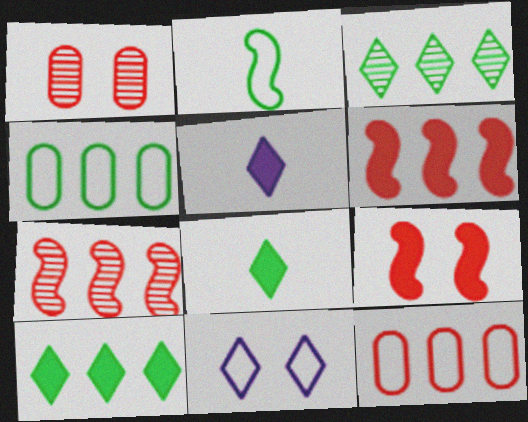[[2, 11, 12]]